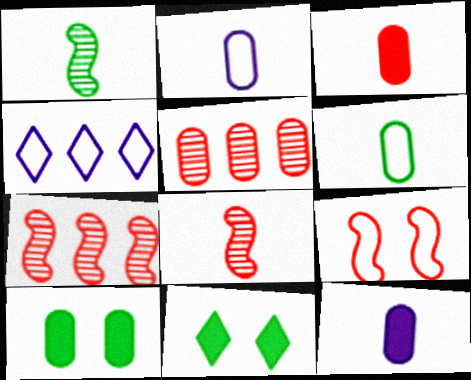[[2, 5, 10], 
[2, 7, 11], 
[4, 6, 9], 
[4, 8, 10]]